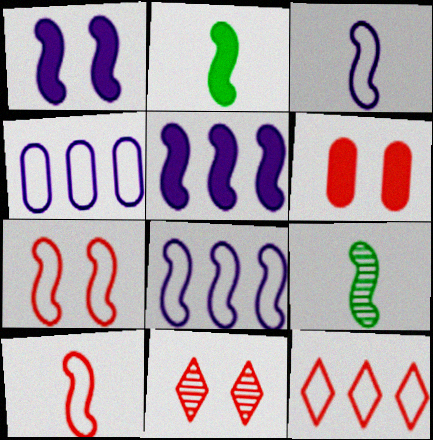[[2, 4, 11], 
[5, 7, 9], 
[6, 7, 11]]